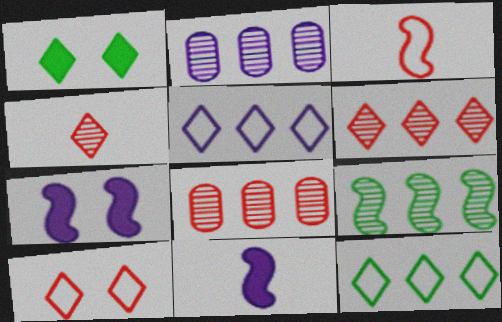[[1, 2, 3], 
[1, 4, 5], 
[2, 6, 9], 
[3, 7, 9]]